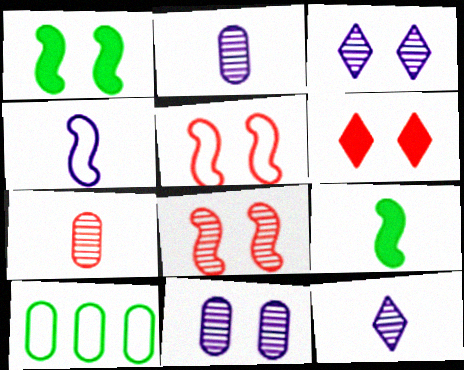[]